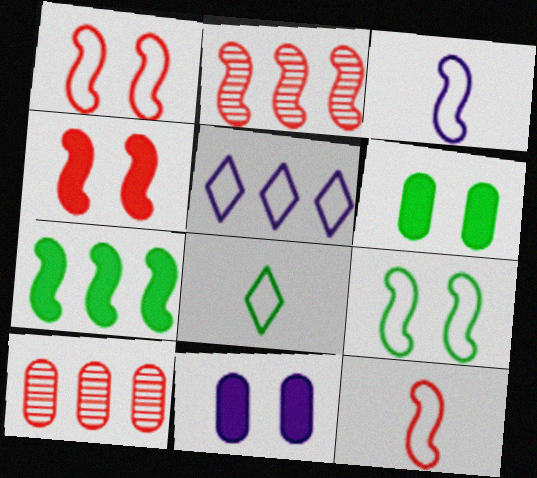[[2, 4, 12], 
[2, 8, 11], 
[5, 7, 10]]